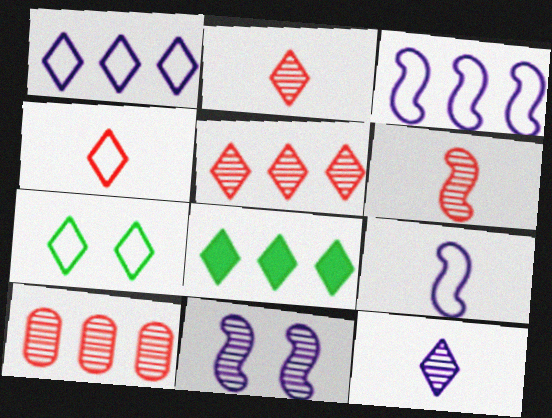[[1, 4, 7], 
[1, 5, 8], 
[3, 8, 10]]